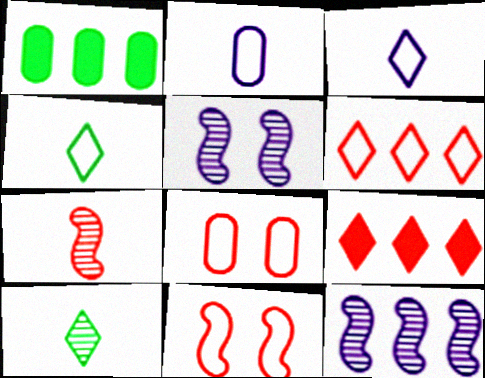[[1, 6, 12], 
[7, 8, 9]]